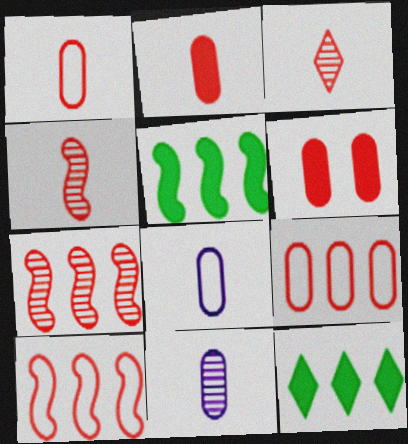[[3, 6, 10]]